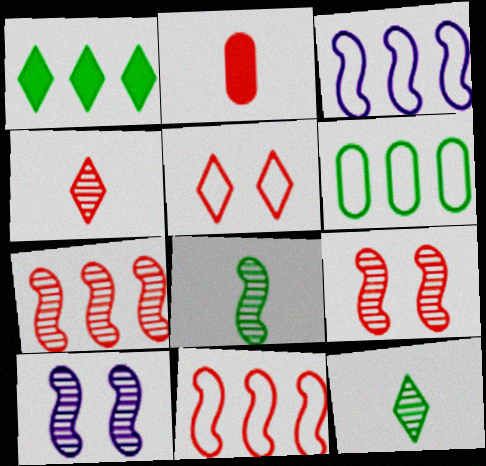[[2, 5, 7], 
[7, 8, 10]]